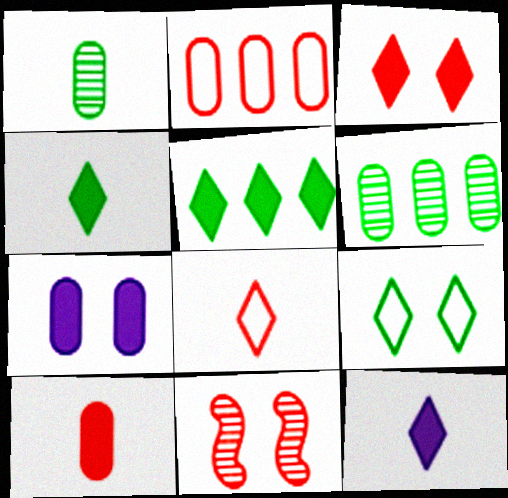[[1, 2, 7], 
[3, 5, 12], 
[7, 9, 11]]